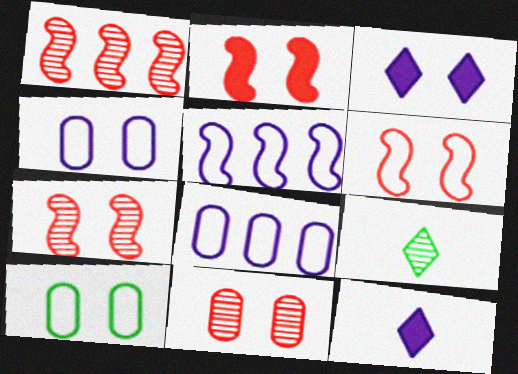[[1, 10, 12], 
[2, 6, 7], 
[2, 8, 9], 
[3, 7, 10]]